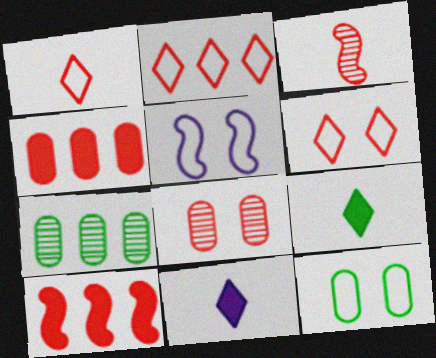[[1, 2, 6], 
[1, 8, 10], 
[3, 4, 6], 
[5, 6, 12]]